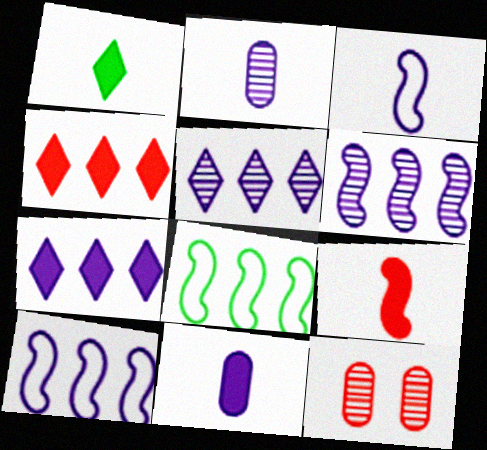[[1, 9, 11], 
[1, 10, 12]]